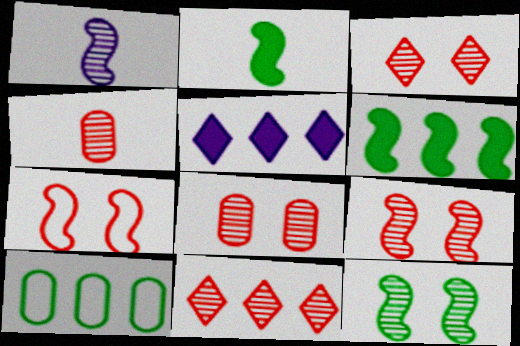[[1, 6, 7], 
[3, 8, 9], 
[4, 9, 11]]